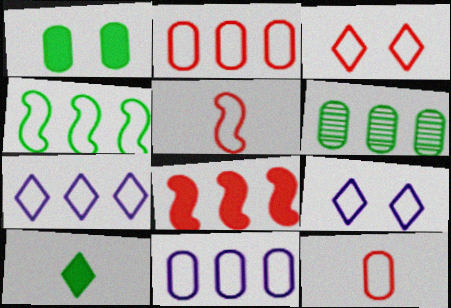[[2, 3, 5], 
[2, 4, 7], 
[4, 9, 12], 
[6, 7, 8]]